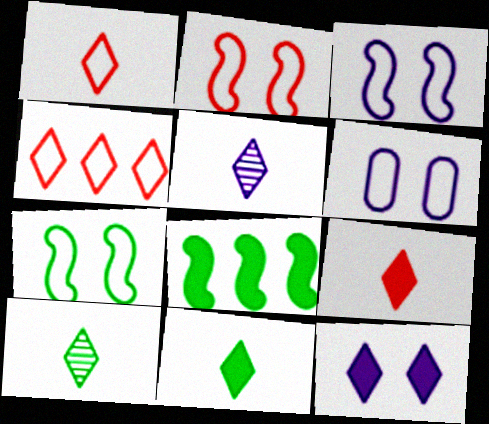[[1, 5, 11], 
[2, 3, 7], 
[4, 10, 12]]